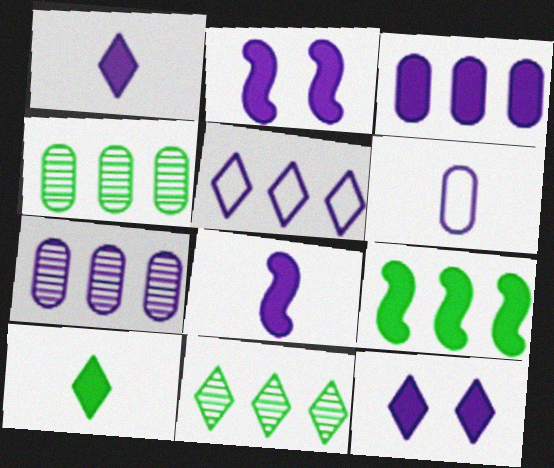[[1, 2, 3], 
[3, 8, 12]]